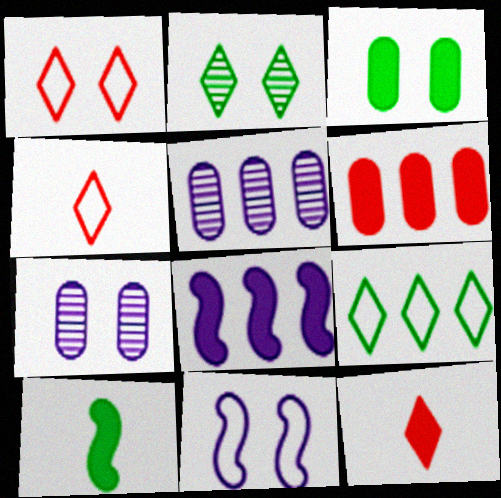[[1, 5, 10], 
[3, 8, 12]]